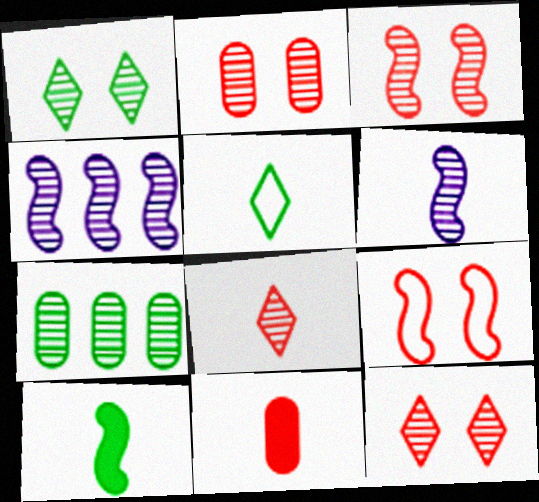[[2, 3, 12], 
[4, 9, 10], 
[5, 6, 11], 
[6, 7, 12]]